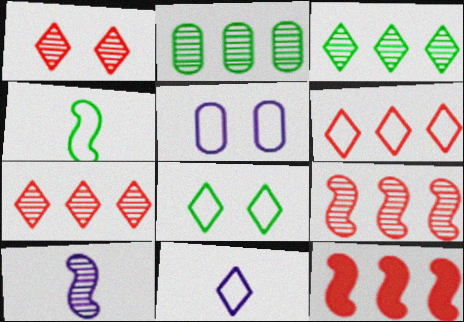[[1, 2, 10], 
[4, 5, 6], 
[6, 8, 11]]